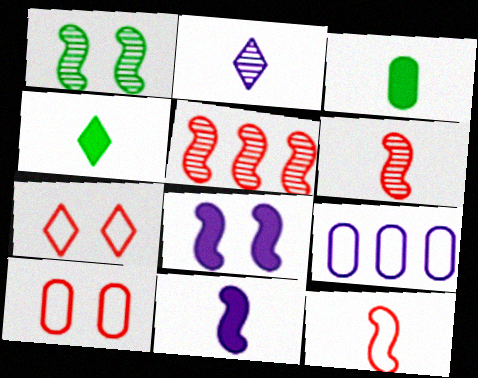[[2, 3, 12], 
[2, 8, 9]]